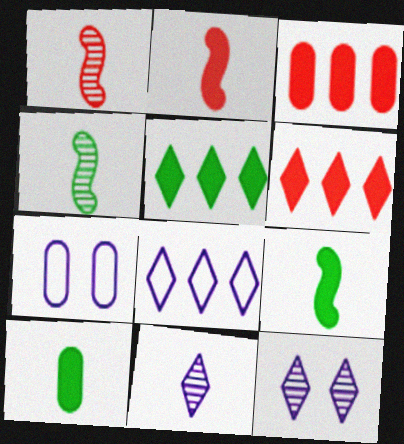[[1, 5, 7], 
[4, 6, 7]]